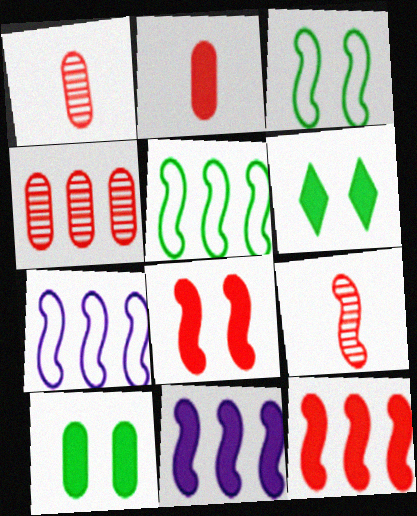[[1, 6, 7], 
[2, 6, 11], 
[3, 9, 11]]